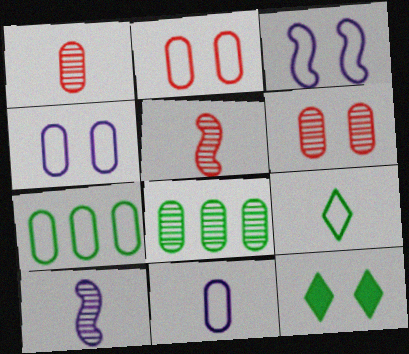[[2, 7, 11], 
[3, 6, 12]]